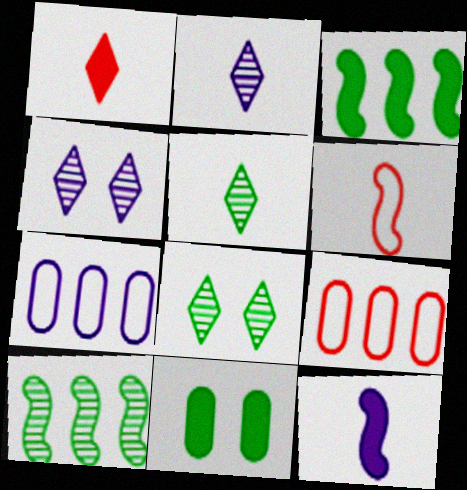[[4, 7, 12], 
[8, 9, 12]]